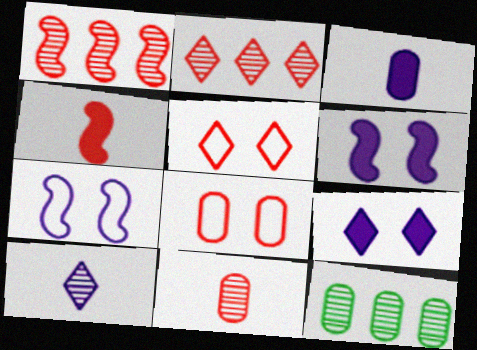[[2, 4, 8], 
[3, 8, 12]]